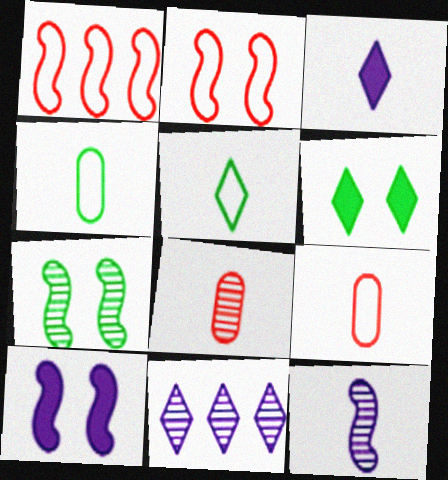[[2, 7, 10], 
[7, 8, 11]]